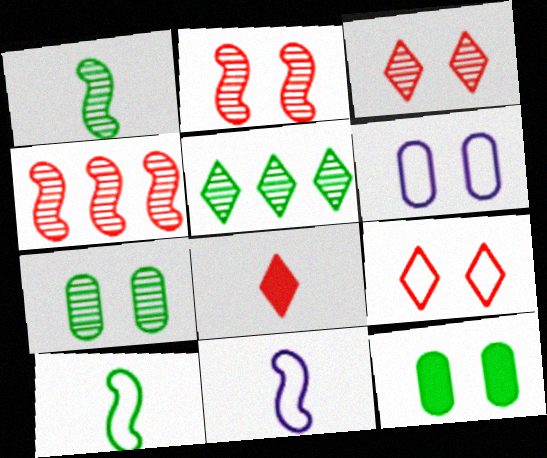[[1, 5, 7], 
[5, 10, 12]]